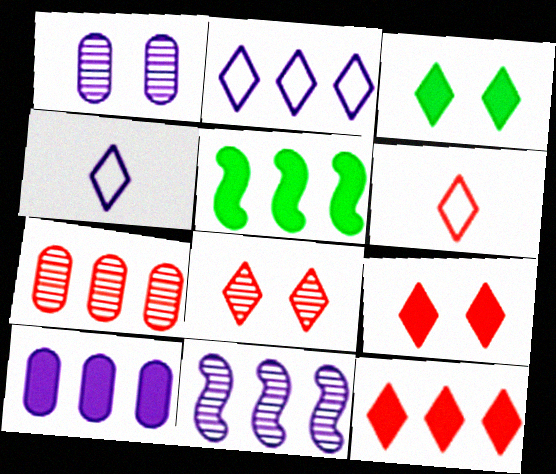[[1, 5, 6], 
[2, 5, 7], 
[2, 10, 11], 
[5, 10, 12], 
[6, 8, 12]]